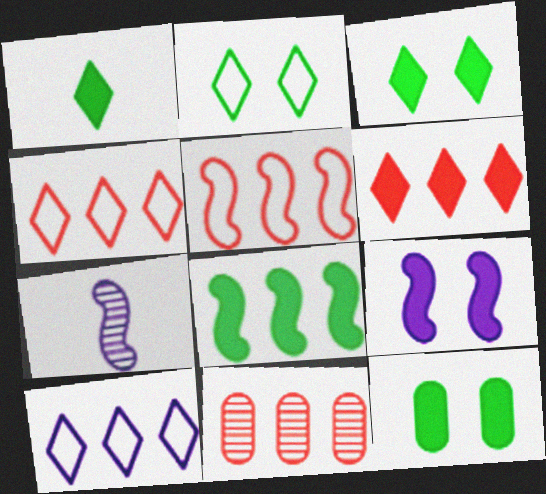[[1, 8, 12], 
[4, 7, 12], 
[5, 6, 11], 
[8, 10, 11]]